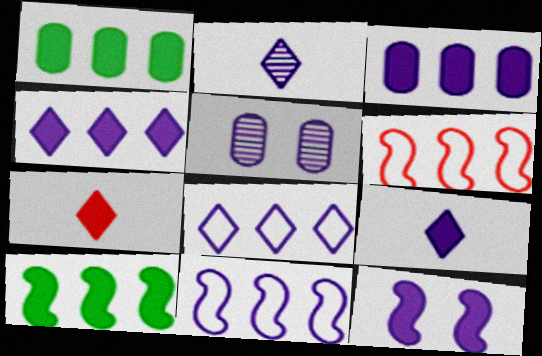[[1, 7, 12], 
[3, 9, 12], 
[5, 9, 11]]